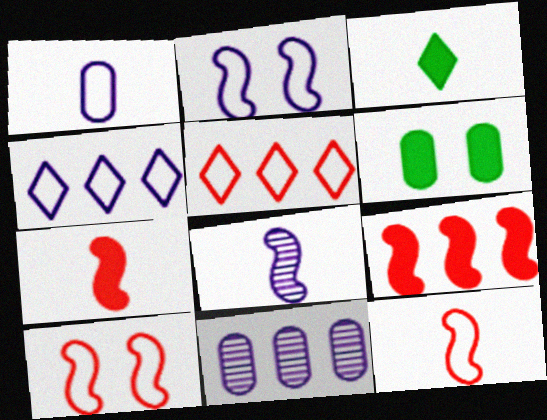[[1, 2, 4], 
[3, 10, 11], 
[5, 6, 8]]